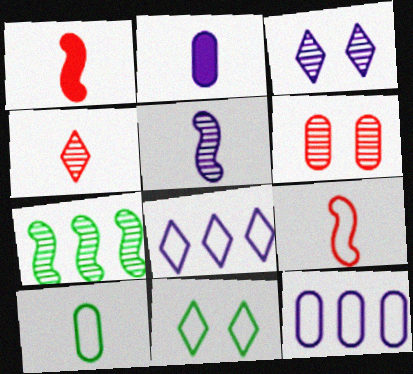[[9, 11, 12]]